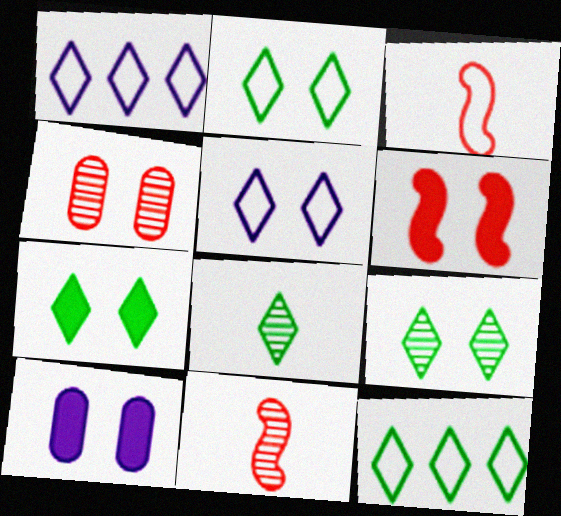[[2, 7, 9], 
[6, 7, 10], 
[7, 8, 12], 
[10, 11, 12]]